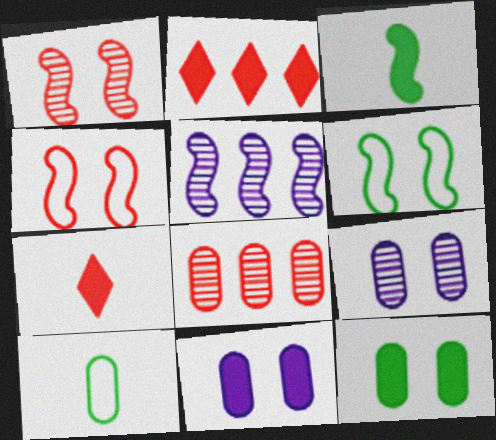[[2, 3, 11], 
[3, 4, 5], 
[4, 7, 8], 
[8, 10, 11]]